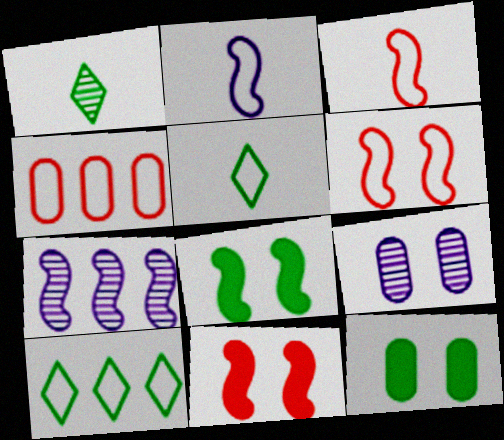[[3, 7, 8]]